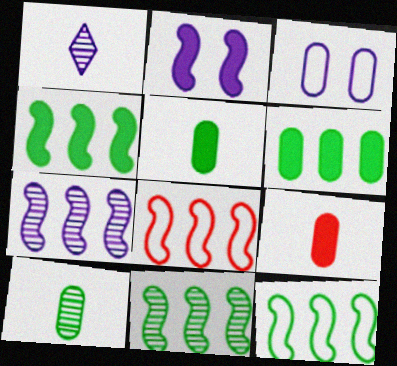[[4, 7, 8], 
[4, 11, 12]]